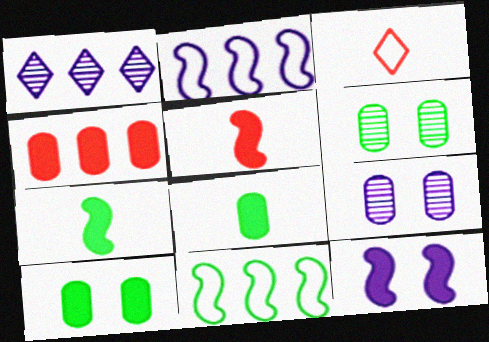[[1, 4, 11]]